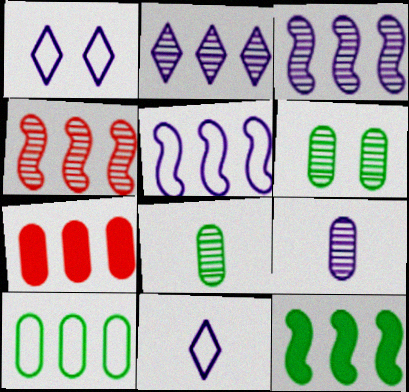[[4, 5, 12]]